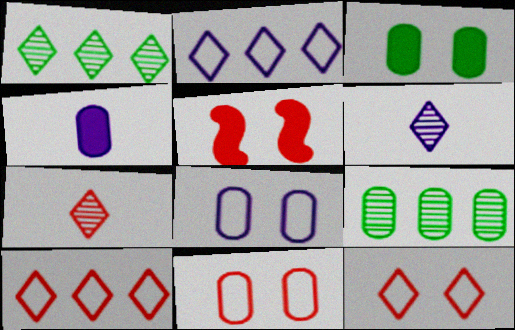[[4, 9, 11]]